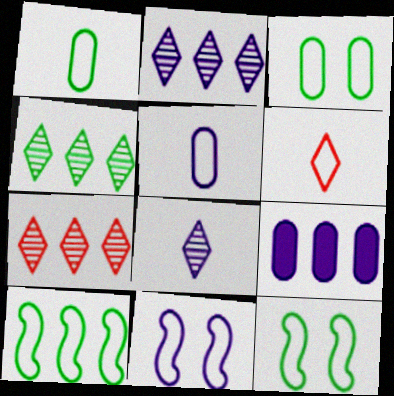[[2, 4, 7], 
[7, 9, 10], 
[8, 9, 11]]